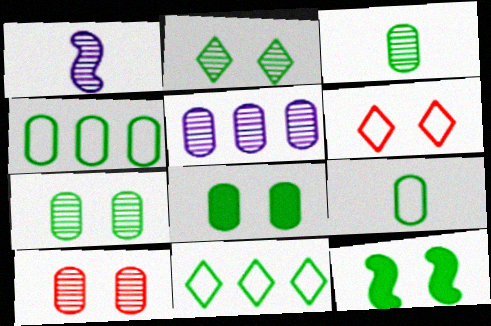[[3, 4, 8], 
[3, 5, 10], 
[3, 11, 12]]